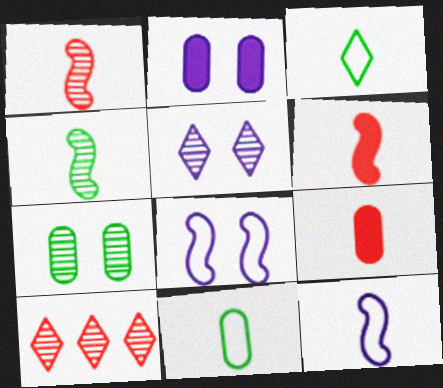[[2, 5, 8], 
[4, 6, 12]]